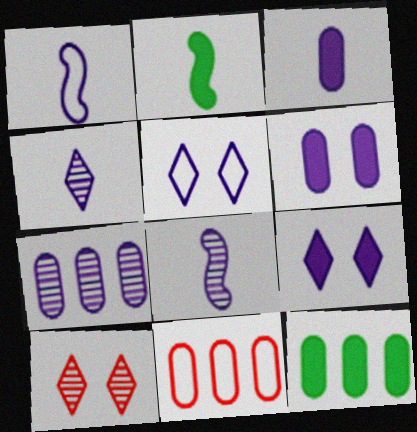[[1, 3, 4], 
[1, 7, 9], 
[1, 10, 12], 
[7, 11, 12]]